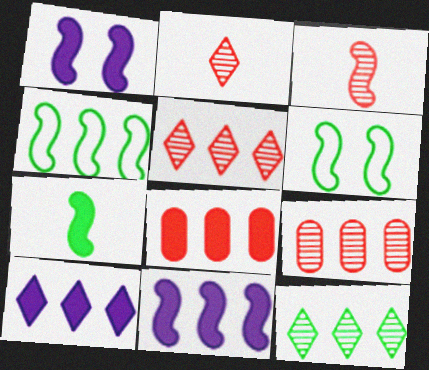[[1, 3, 4], 
[3, 6, 11], 
[4, 9, 10]]